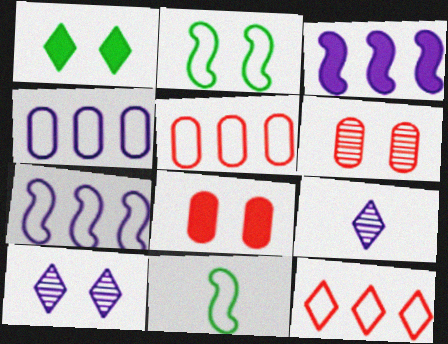[[1, 9, 12], 
[2, 8, 10]]